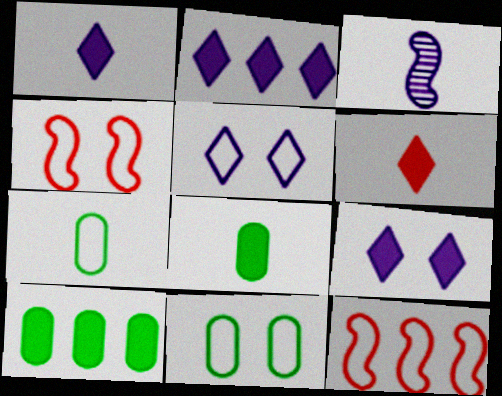[[1, 2, 9], 
[3, 6, 7], 
[4, 5, 11], 
[5, 7, 12]]